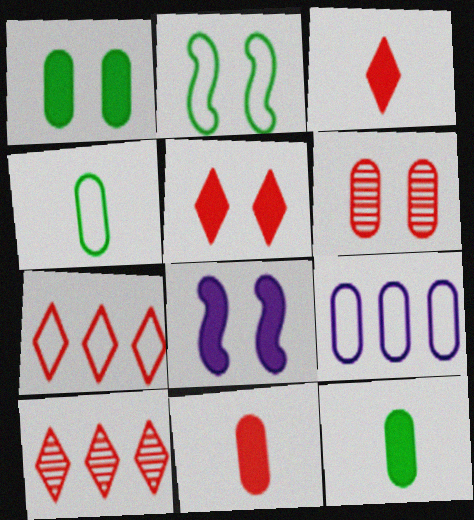[[1, 5, 8], 
[4, 8, 10], 
[6, 9, 12]]